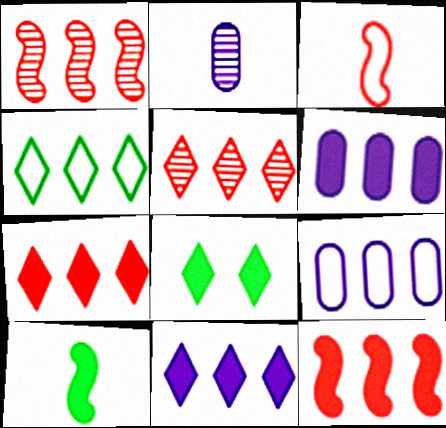[[1, 4, 6], 
[4, 5, 11]]